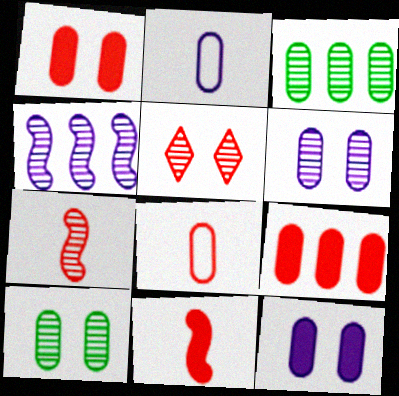[[1, 2, 3], 
[2, 9, 10], 
[3, 8, 12]]